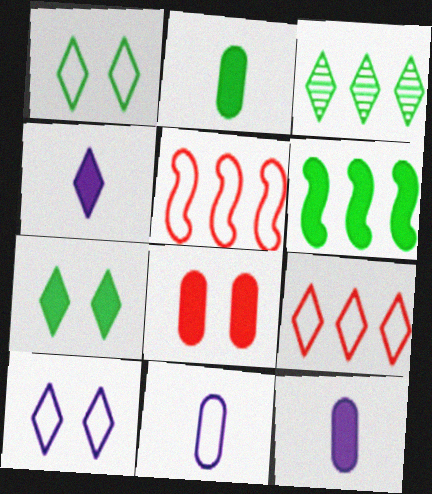[[1, 5, 11], 
[2, 6, 7], 
[4, 6, 8]]